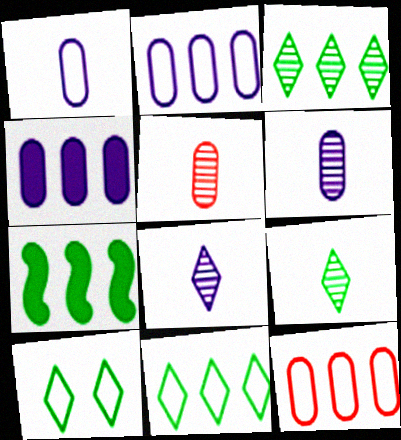[]